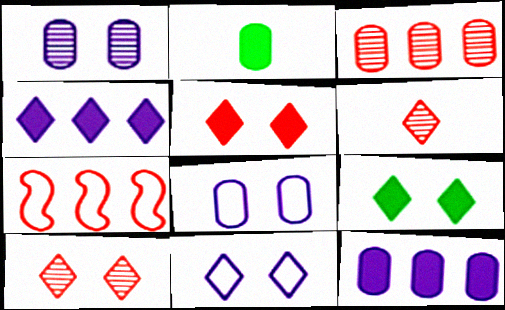[[2, 3, 8], 
[9, 10, 11]]